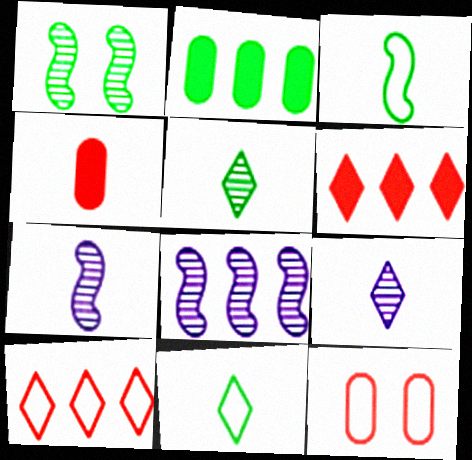[[1, 2, 11], 
[2, 8, 10], 
[3, 4, 9], 
[4, 7, 11]]